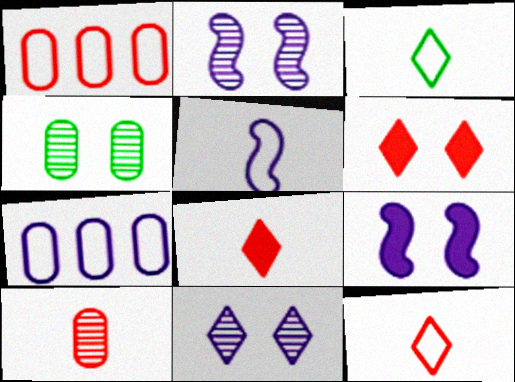[]